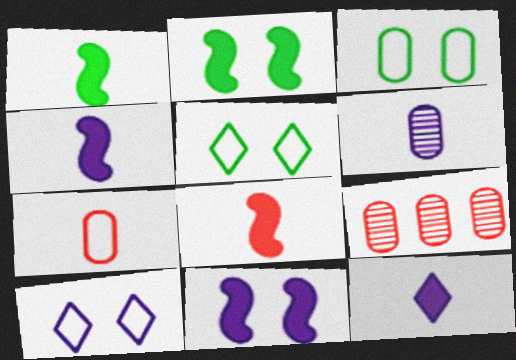[[1, 4, 8], 
[1, 9, 10], 
[4, 5, 9]]